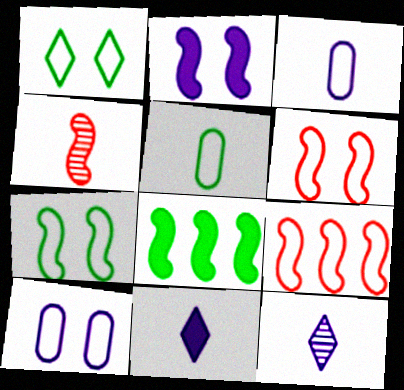[[1, 3, 9], 
[1, 6, 10], 
[4, 5, 11]]